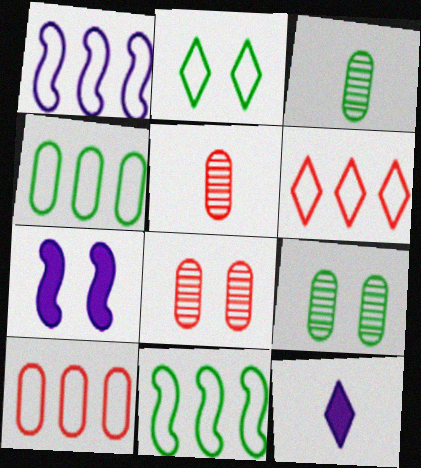[[1, 4, 6], 
[2, 7, 8], 
[3, 6, 7], 
[8, 11, 12]]